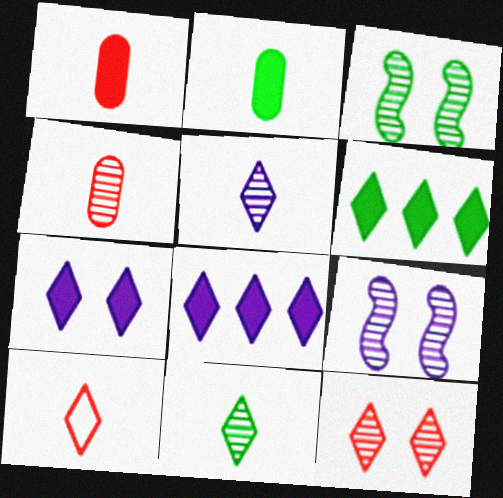[]